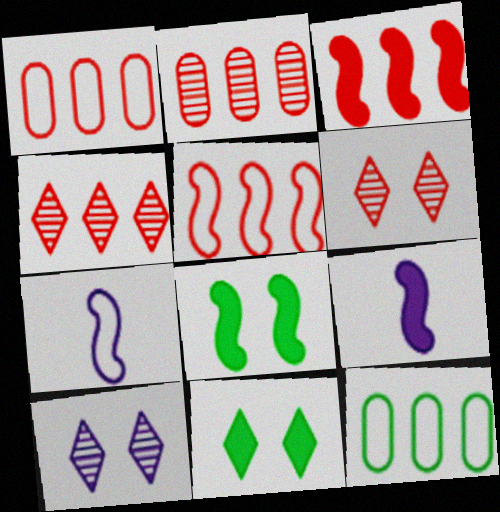[[1, 3, 4], 
[2, 7, 11], 
[3, 8, 9], 
[6, 9, 12]]